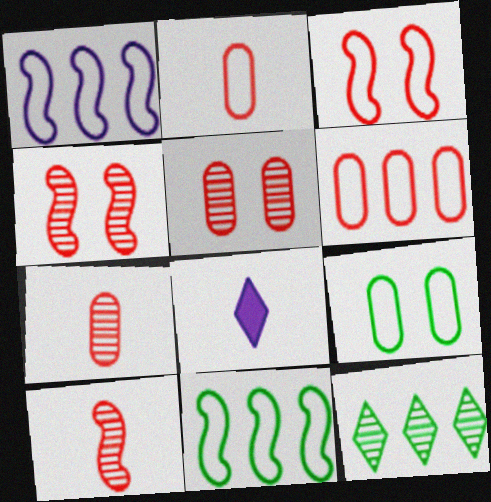[[5, 8, 11]]